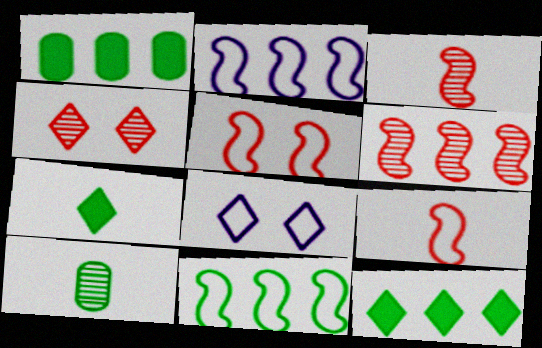[[1, 3, 8]]